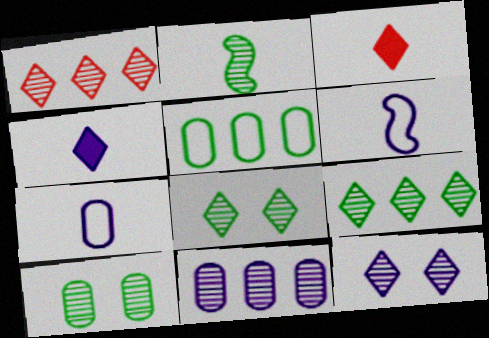[[2, 3, 7], 
[2, 9, 10]]